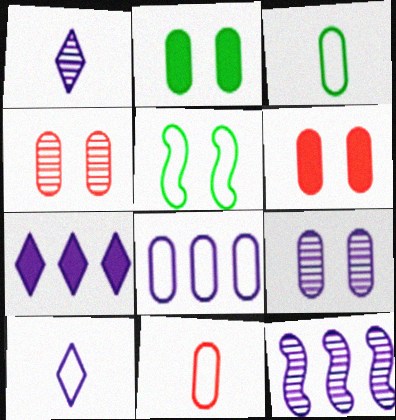[[1, 9, 12], 
[7, 8, 12]]